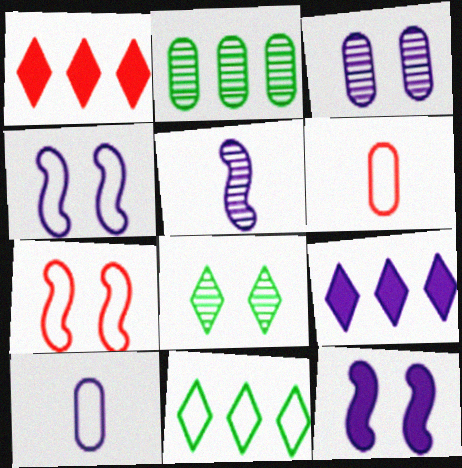[[4, 6, 11], 
[7, 10, 11]]